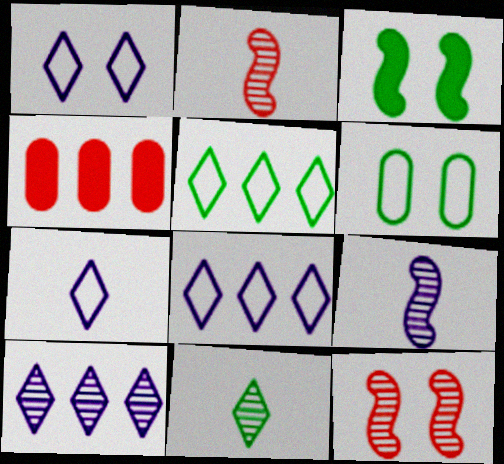[[1, 7, 8]]